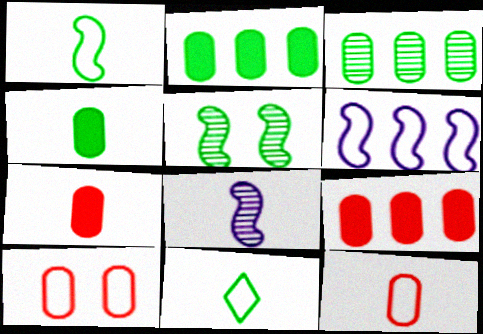[[2, 5, 11], 
[6, 10, 11], 
[7, 8, 11]]